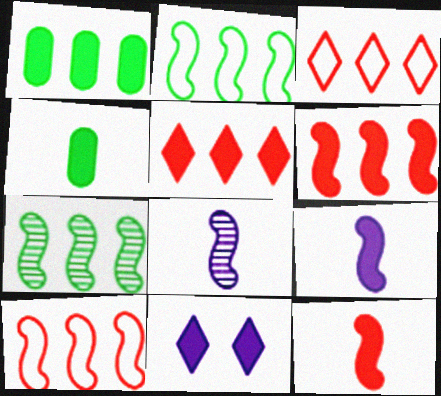[[1, 11, 12], 
[4, 6, 11]]